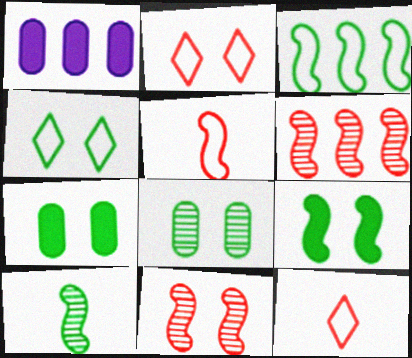[[1, 2, 10], 
[3, 9, 10], 
[4, 8, 9]]